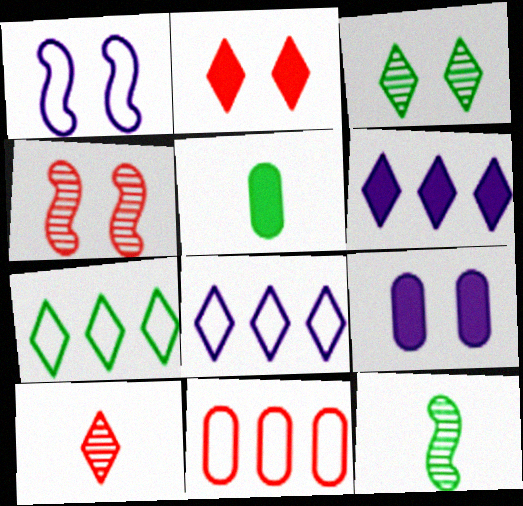[[4, 5, 8]]